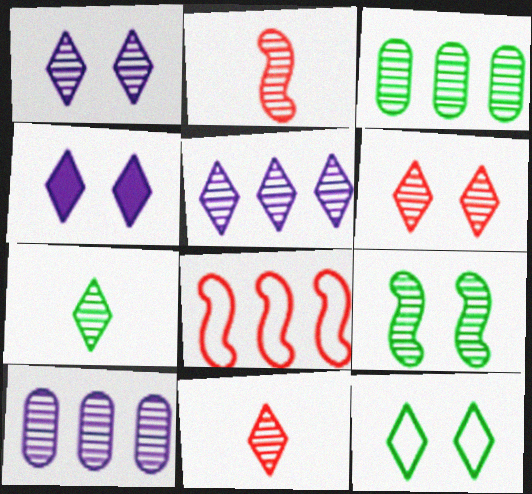[[1, 2, 3], 
[3, 7, 9], 
[4, 6, 12], 
[5, 6, 7], 
[9, 10, 11]]